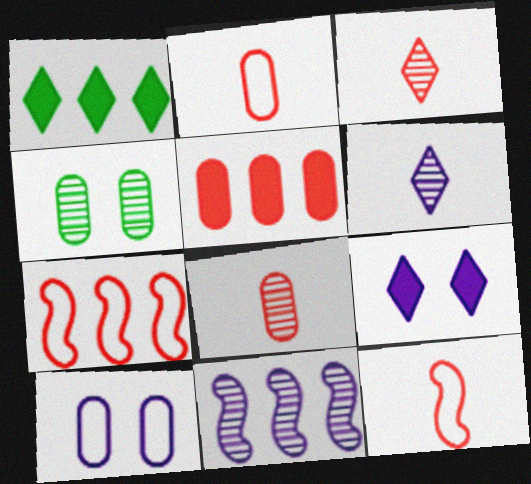[[3, 4, 11]]